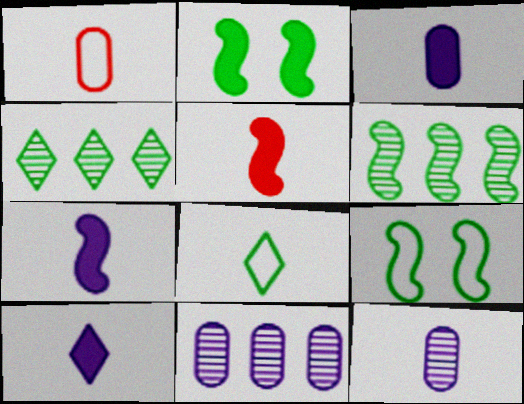[[3, 7, 10], 
[5, 8, 12]]